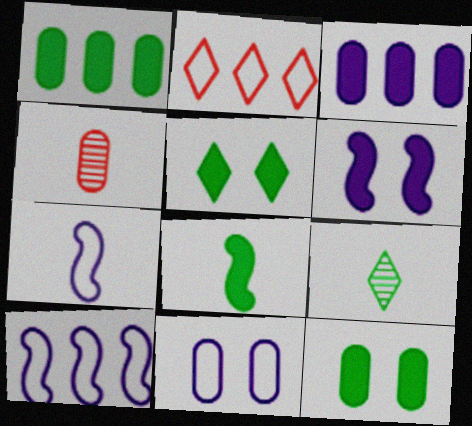[[1, 4, 11], 
[1, 5, 8], 
[4, 5, 10]]